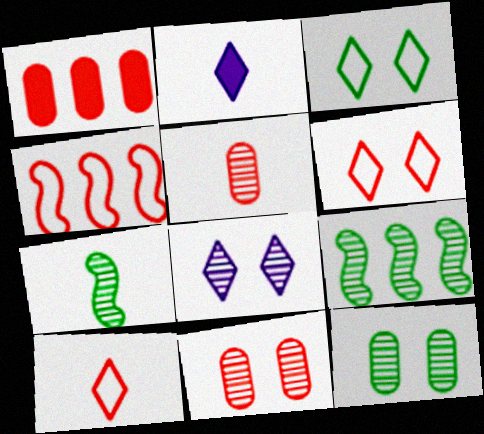[[2, 4, 12], 
[5, 8, 9]]